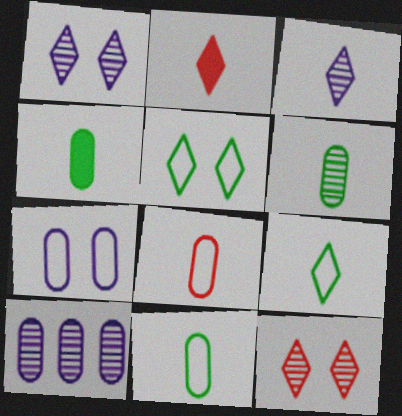[[2, 3, 9], 
[4, 6, 11]]